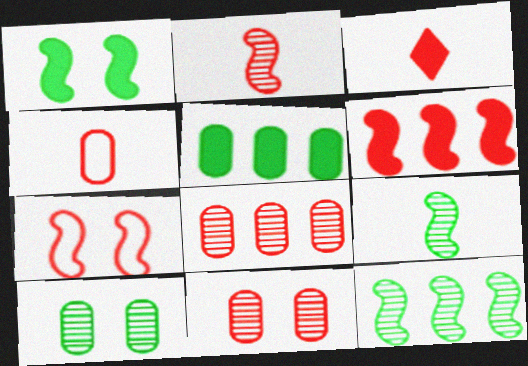[[2, 3, 4], 
[2, 6, 7], 
[3, 7, 8]]